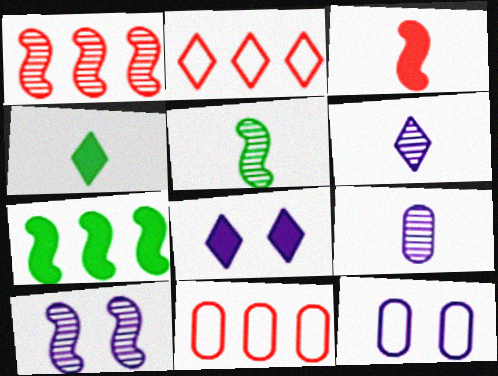[[1, 4, 12], 
[1, 5, 10], 
[4, 10, 11], 
[5, 8, 11], 
[8, 10, 12]]